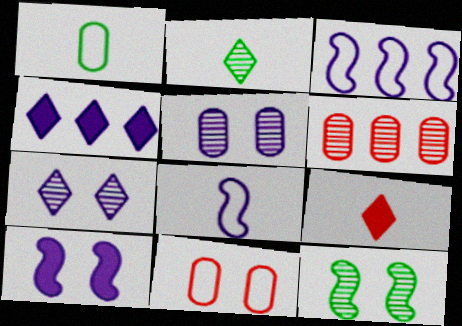[[4, 5, 8]]